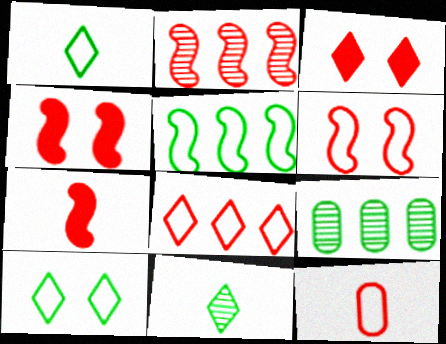[[2, 3, 12], 
[2, 6, 7], 
[6, 8, 12]]